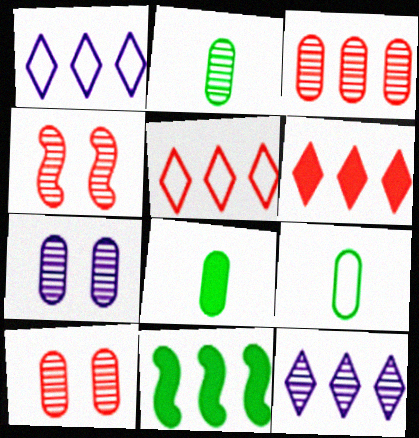[[1, 3, 11], 
[1, 4, 8], 
[2, 3, 7], 
[2, 4, 12], 
[2, 8, 9]]